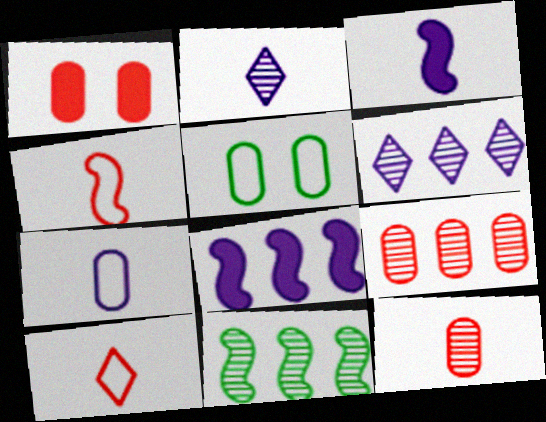[[2, 3, 7], 
[6, 9, 11]]